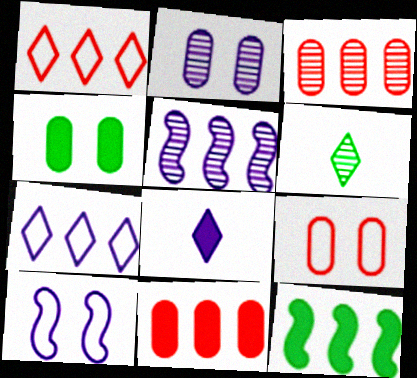[[2, 4, 9], 
[3, 7, 12], 
[6, 10, 11]]